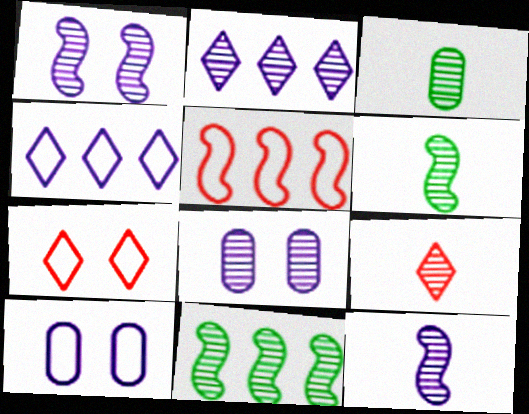[[2, 8, 12], 
[3, 9, 12], 
[8, 9, 11]]